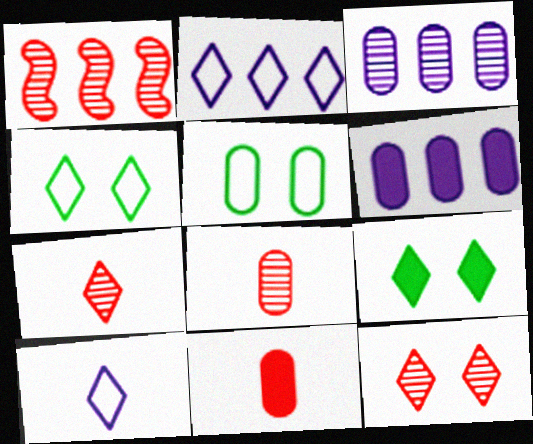[[1, 8, 12], 
[2, 7, 9], 
[3, 5, 11], 
[5, 6, 8]]